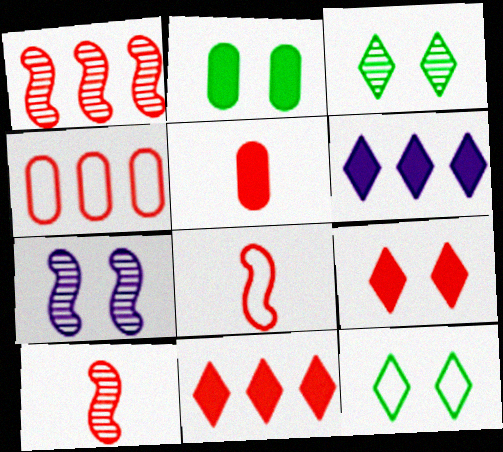[[1, 4, 11], 
[4, 9, 10]]